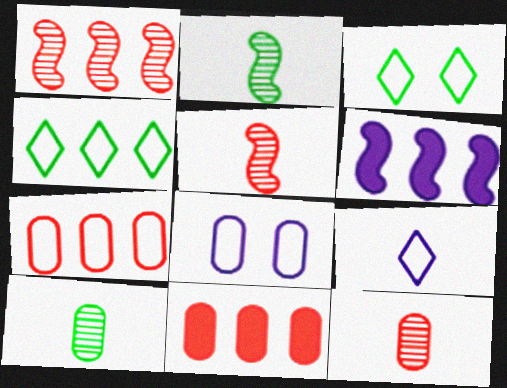[[3, 6, 12], 
[8, 10, 11]]